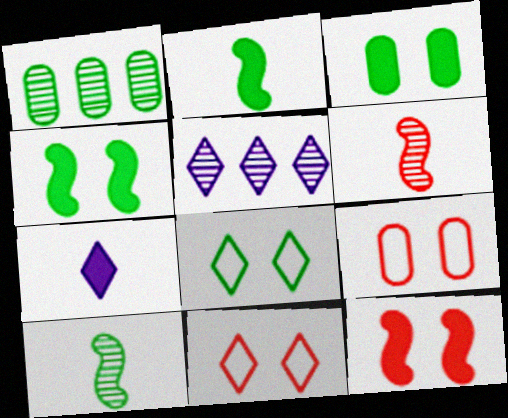[[1, 2, 8], 
[2, 5, 9]]